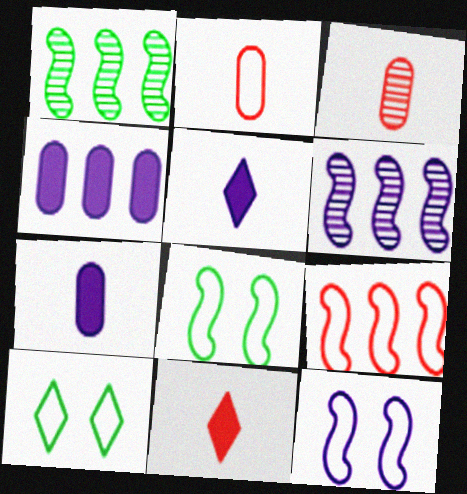[]